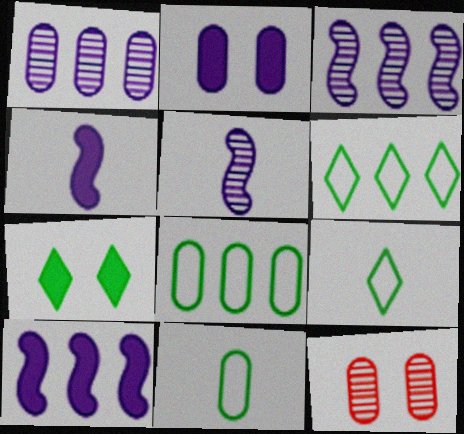[[4, 6, 12], 
[9, 10, 12]]